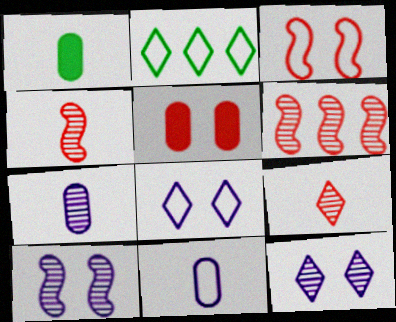[[1, 6, 8], 
[2, 3, 11]]